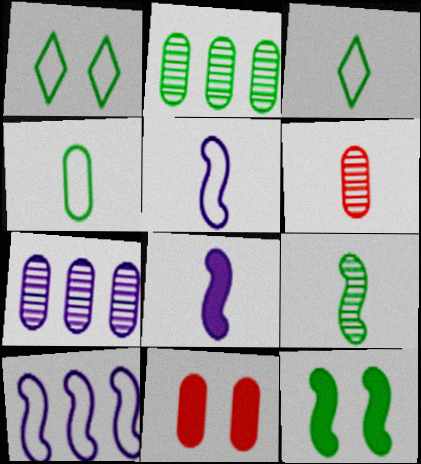[[2, 3, 12], 
[3, 6, 8], 
[4, 7, 11]]